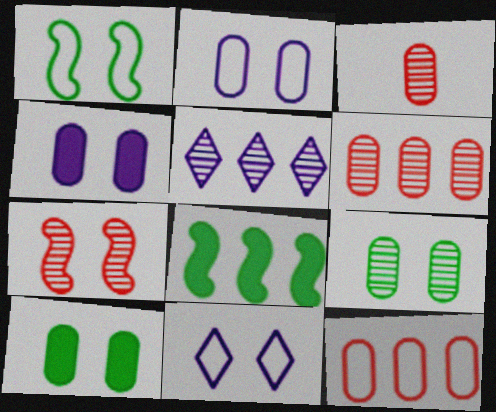[[3, 8, 11], 
[5, 8, 12], 
[7, 10, 11]]